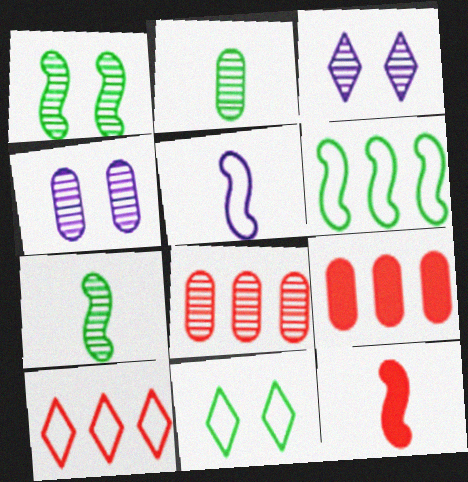[[2, 4, 8], 
[3, 7, 8], 
[5, 7, 12]]